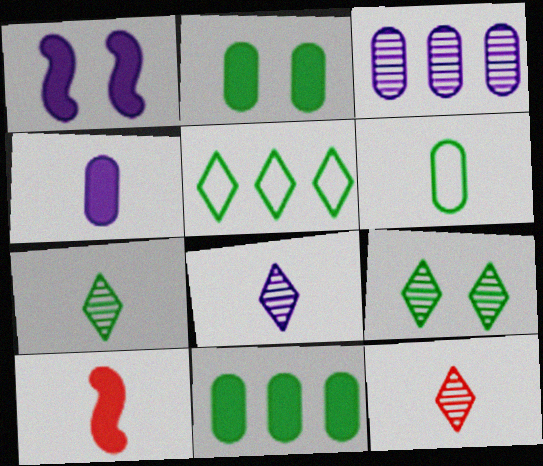[[6, 8, 10], 
[7, 8, 12]]